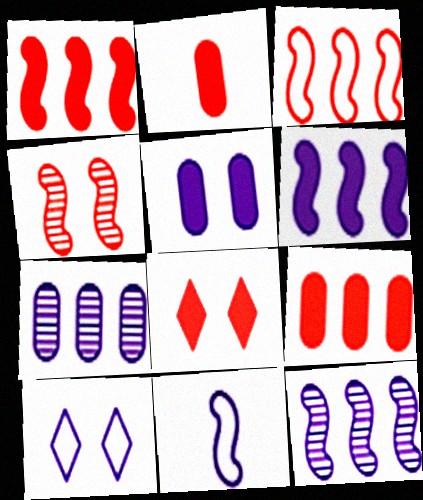[[1, 2, 8]]